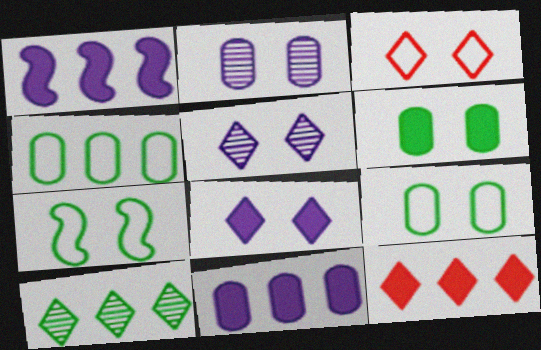[]